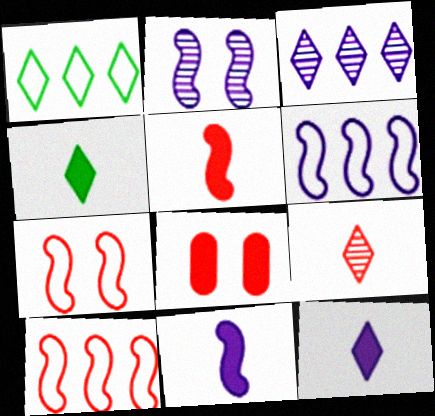[[2, 6, 11], 
[8, 9, 10]]